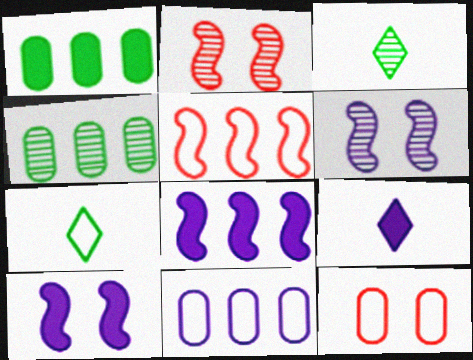[[3, 8, 12], 
[6, 9, 11]]